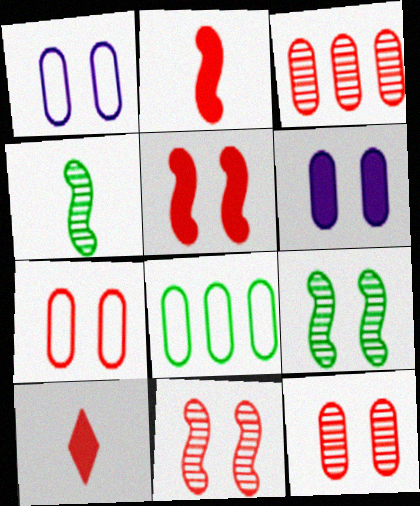[]